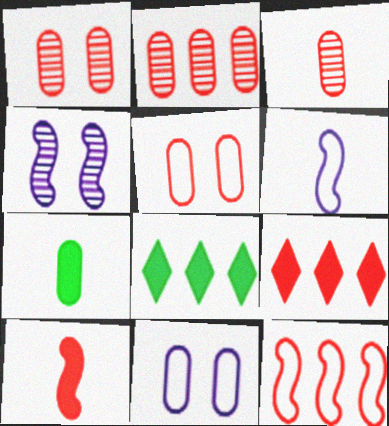[[1, 2, 3], 
[1, 6, 8], 
[2, 7, 11], 
[2, 9, 12]]